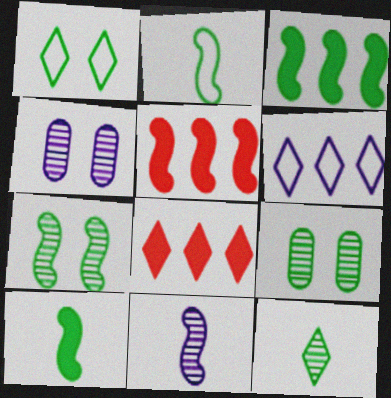[[2, 3, 7], 
[2, 4, 8]]